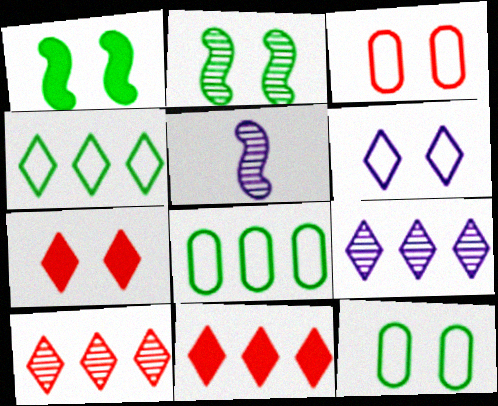[[4, 9, 11], 
[5, 7, 8], 
[5, 11, 12]]